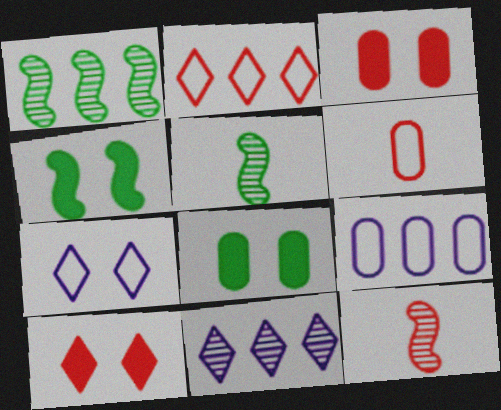[[2, 3, 12], 
[4, 6, 11], 
[5, 9, 10]]